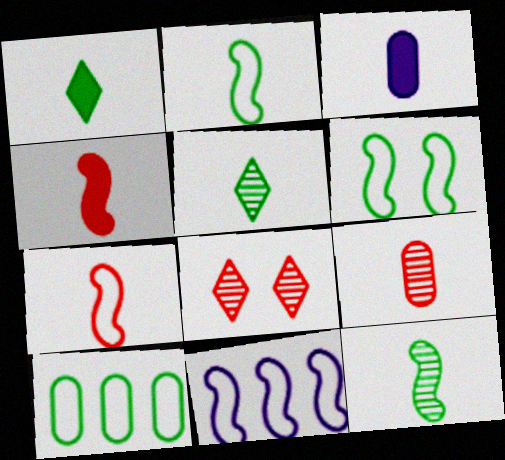[[1, 3, 4], 
[3, 5, 7], 
[6, 7, 11]]